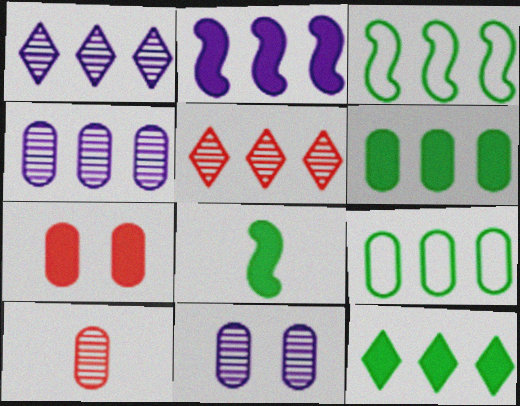[[2, 5, 9]]